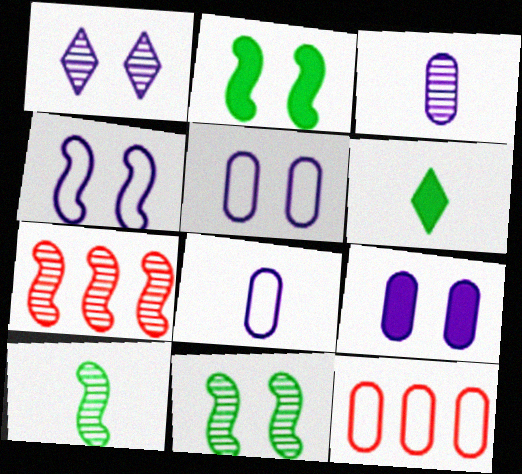[[1, 4, 9], 
[5, 6, 7]]